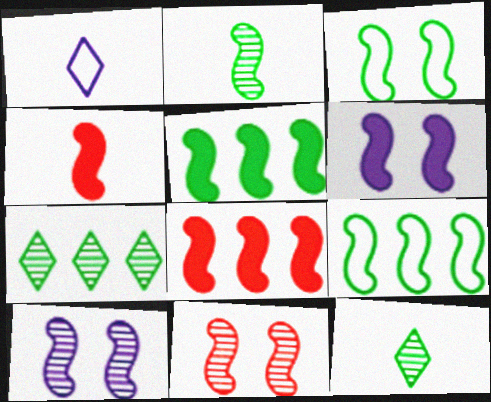[[2, 3, 5], 
[3, 6, 11], 
[4, 5, 6], 
[4, 9, 10]]